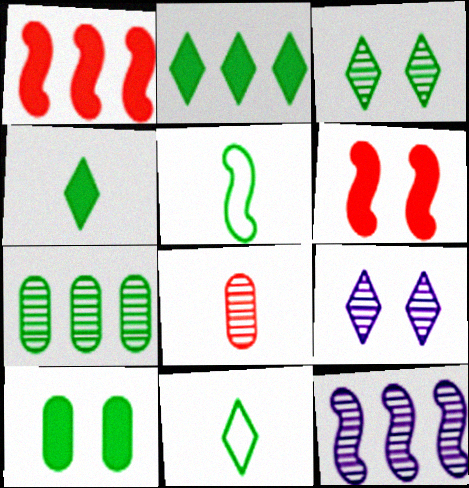[[2, 3, 11], 
[3, 8, 12], 
[5, 6, 12]]